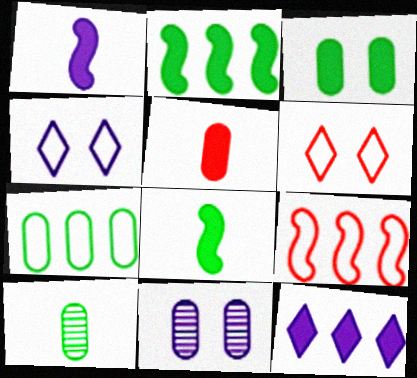[[3, 7, 10], 
[5, 7, 11]]